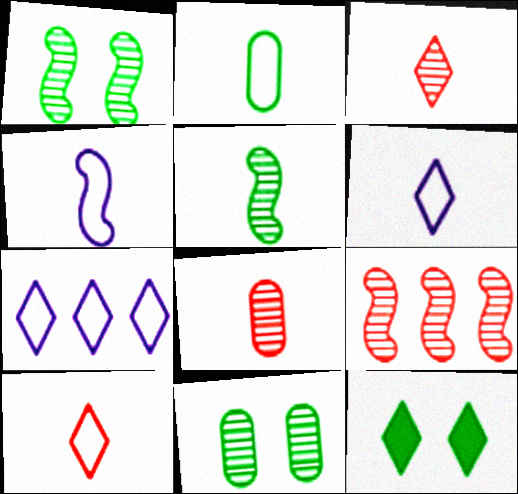[[2, 4, 10], 
[3, 7, 12]]